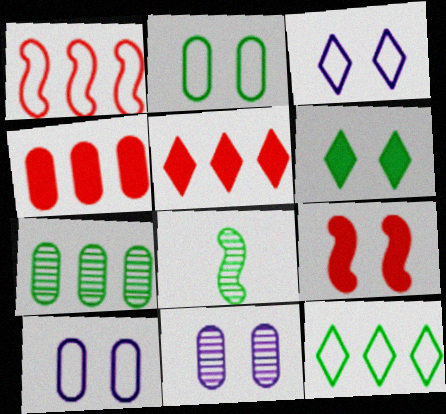[[3, 4, 8], 
[5, 8, 10]]